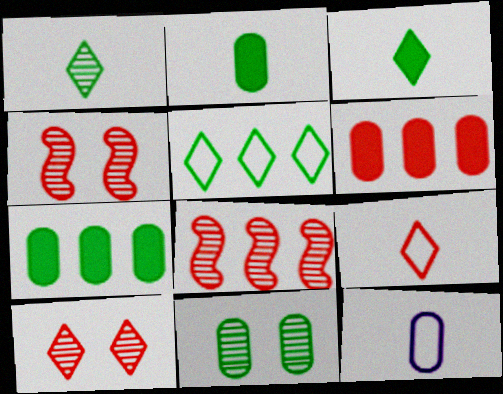[[4, 6, 9], 
[6, 11, 12]]